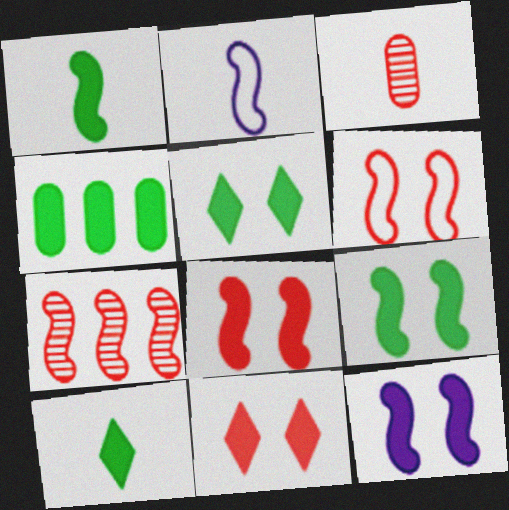[[1, 4, 5], 
[2, 3, 10], 
[2, 7, 9], 
[4, 9, 10], 
[8, 9, 12]]